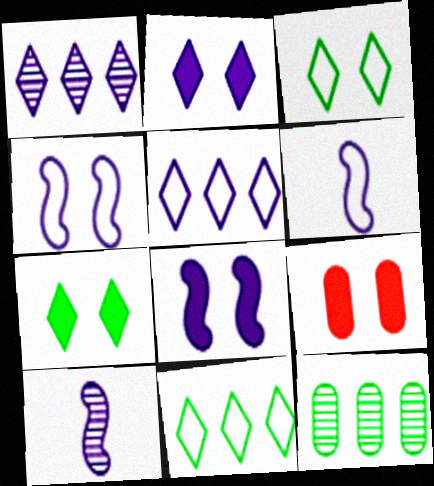[[7, 8, 9], 
[9, 10, 11]]